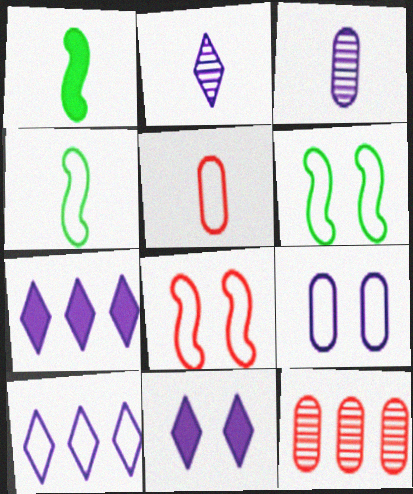[[1, 2, 5], 
[2, 10, 11], 
[4, 11, 12], 
[5, 6, 10]]